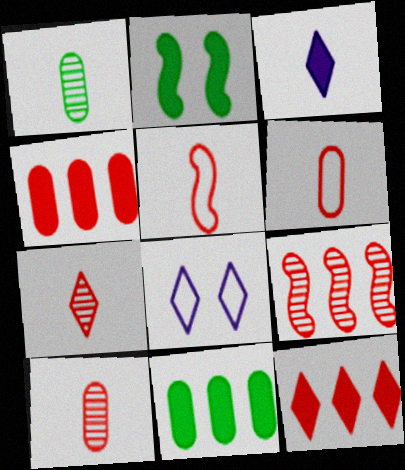[[1, 3, 5], 
[2, 3, 4]]